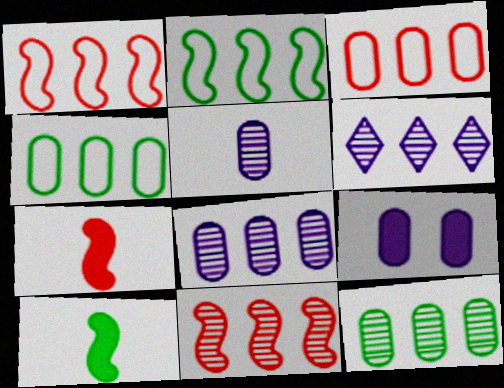[[6, 11, 12]]